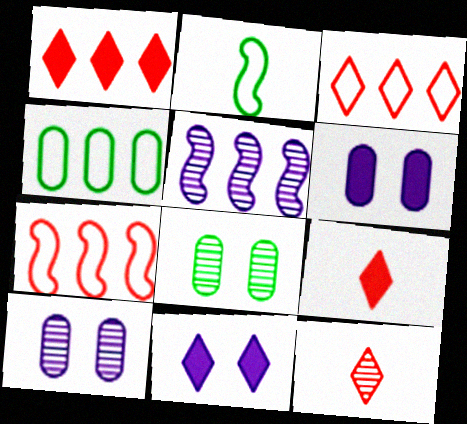[[1, 2, 10], 
[1, 4, 5], 
[5, 8, 12]]